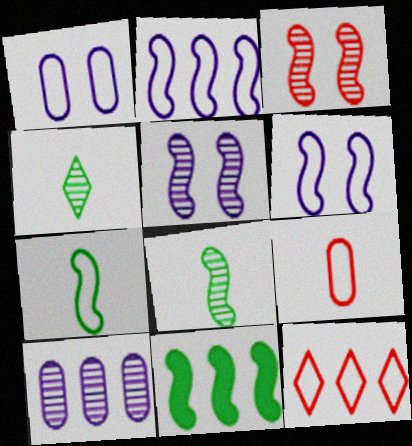[[1, 7, 12], 
[3, 4, 10], 
[10, 11, 12]]